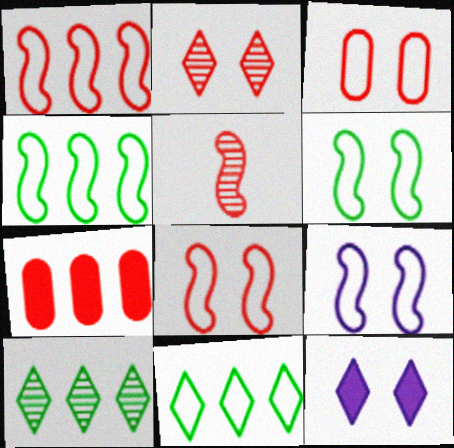[[6, 8, 9]]